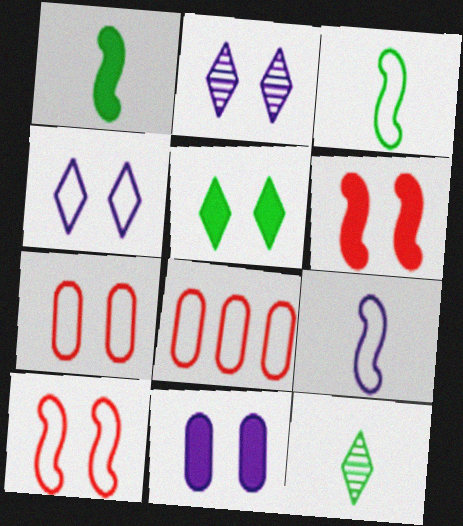[[1, 2, 8], 
[3, 4, 8], 
[5, 6, 11]]